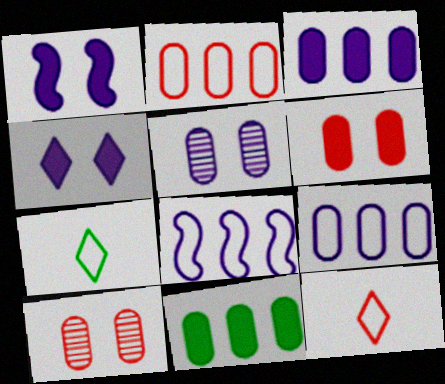[]